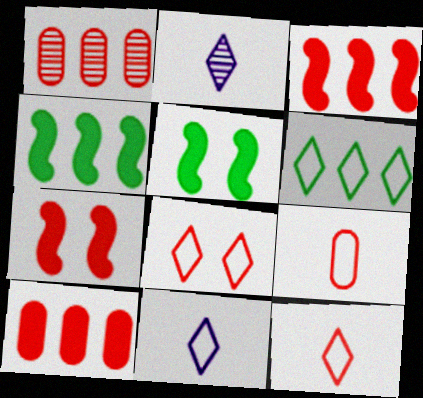[[1, 5, 11], 
[1, 7, 12], 
[6, 8, 11]]